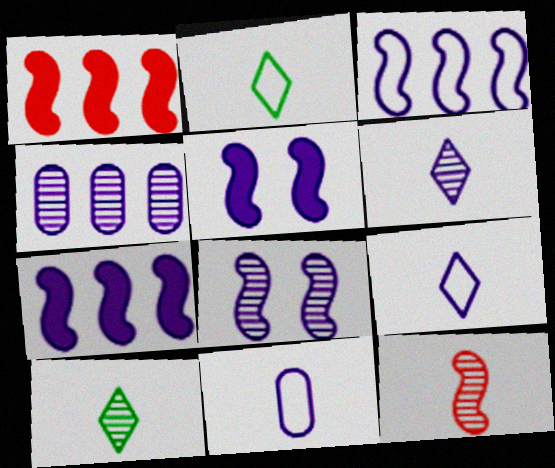[[4, 5, 9], 
[4, 6, 8]]